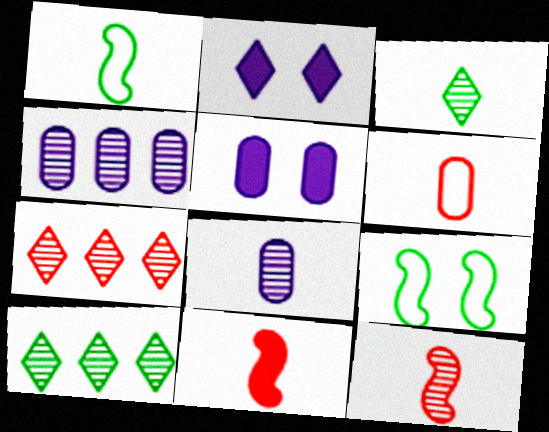[[1, 5, 7], 
[3, 8, 12]]